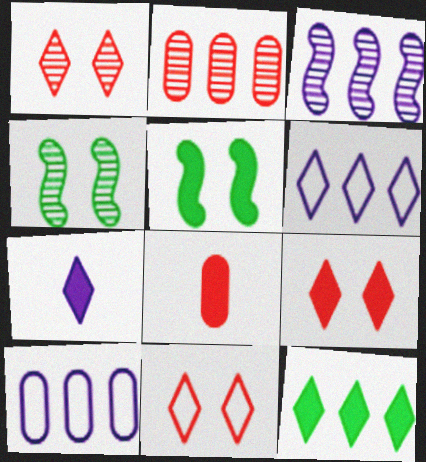[[1, 9, 11], 
[4, 6, 8], 
[7, 9, 12]]